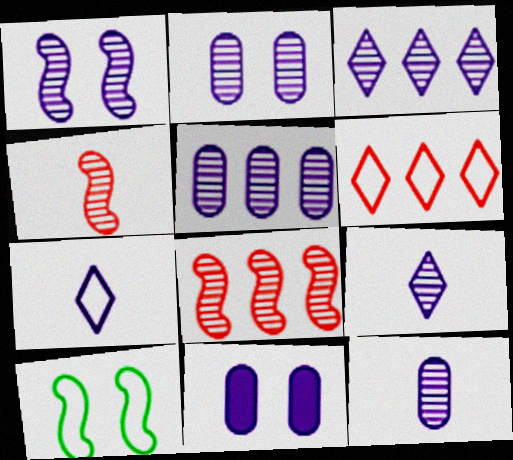[[1, 3, 12], 
[1, 5, 9], 
[2, 5, 12]]